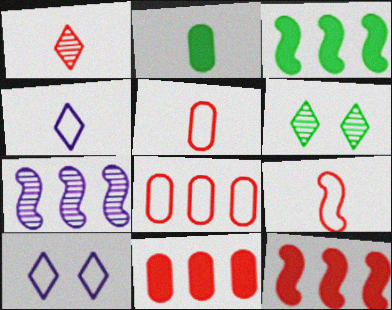[]